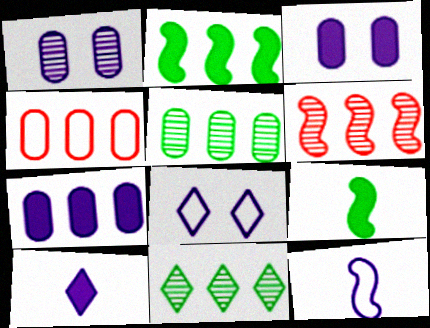[[4, 5, 7]]